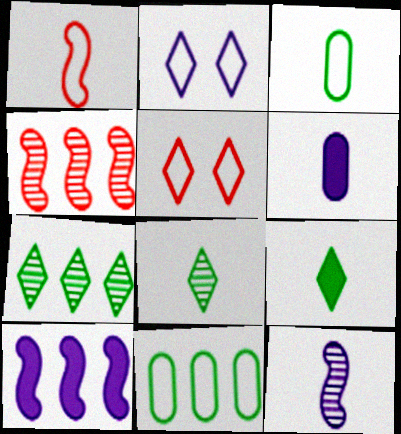[[1, 2, 11], 
[1, 6, 8]]